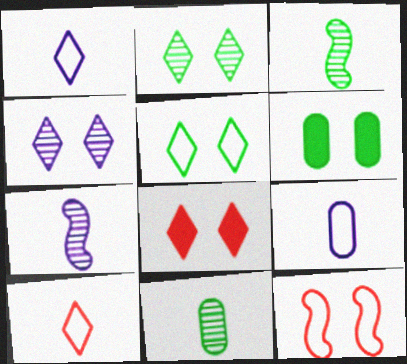[[4, 5, 8], 
[4, 6, 12]]